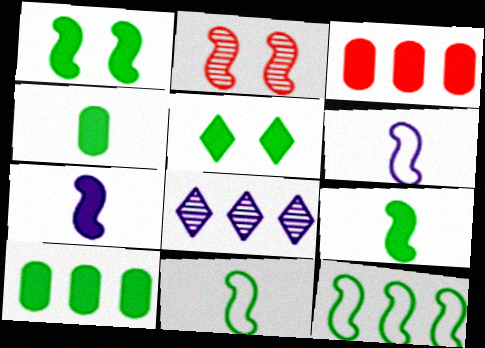[[2, 7, 12], 
[3, 5, 7], 
[3, 8, 12], 
[5, 9, 10]]